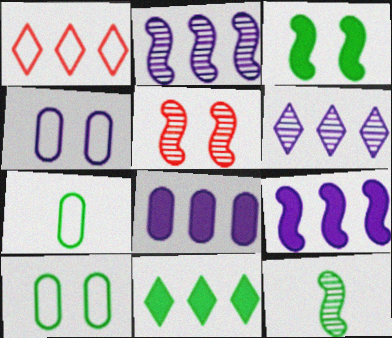[[1, 6, 11], 
[2, 5, 12], 
[10, 11, 12]]